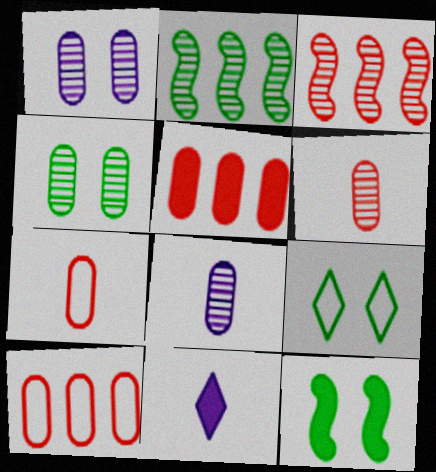[[4, 9, 12], 
[5, 11, 12]]